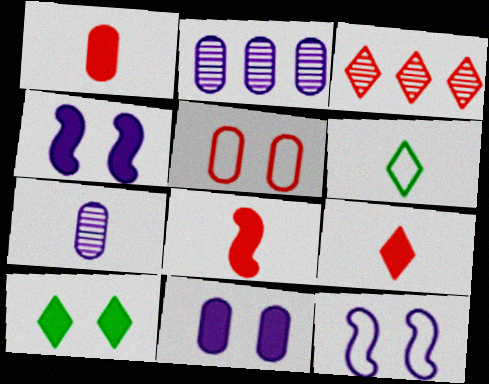[[1, 8, 9], 
[3, 5, 8], 
[6, 7, 8]]